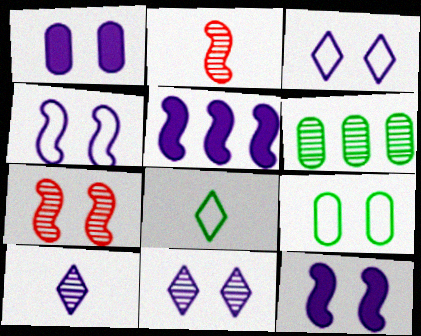[[1, 4, 11], 
[2, 6, 11], 
[6, 7, 10]]